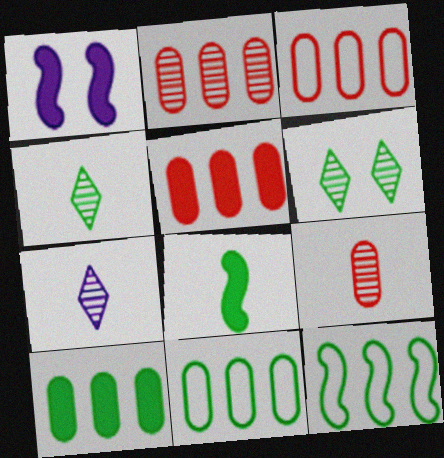[[1, 3, 4], 
[2, 3, 5], 
[6, 8, 11]]